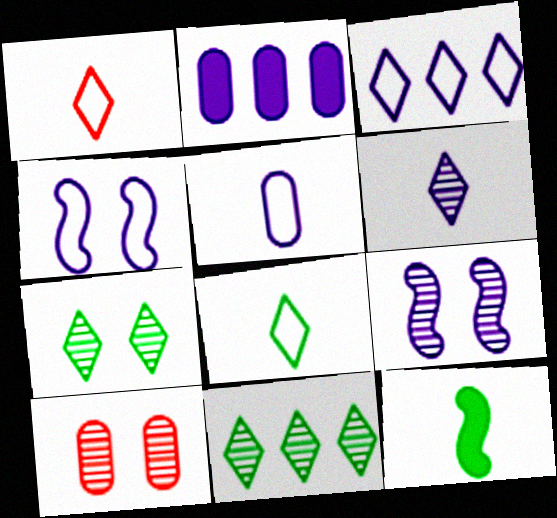[[2, 4, 6], 
[3, 4, 5], 
[3, 10, 12], 
[7, 9, 10]]